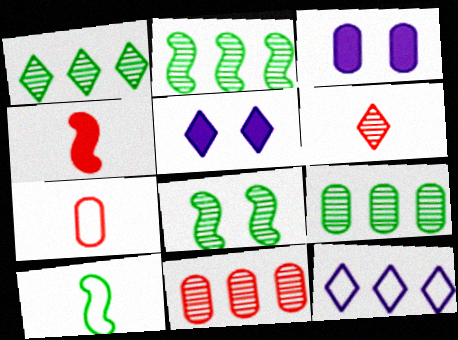[[1, 2, 9], 
[2, 5, 7], 
[3, 7, 9], 
[4, 6, 7], 
[5, 10, 11]]